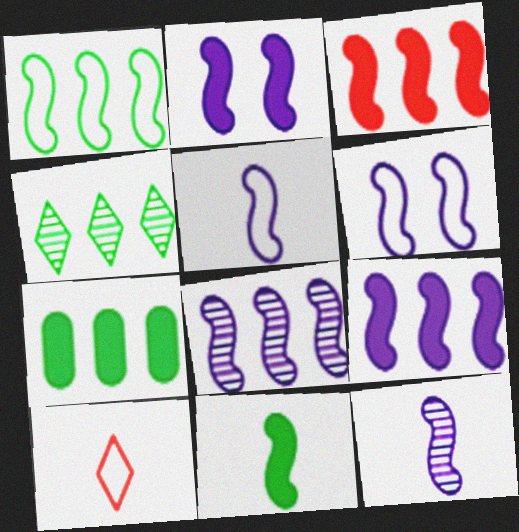[[1, 3, 8], 
[1, 4, 7], 
[2, 3, 11], 
[2, 5, 8], 
[6, 9, 12]]